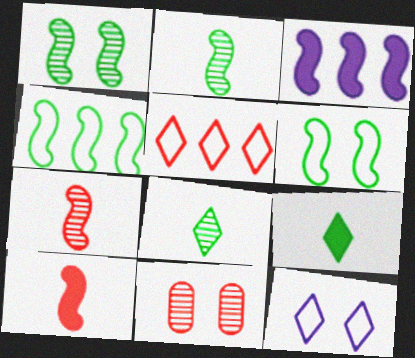[[3, 6, 7], 
[5, 10, 11]]